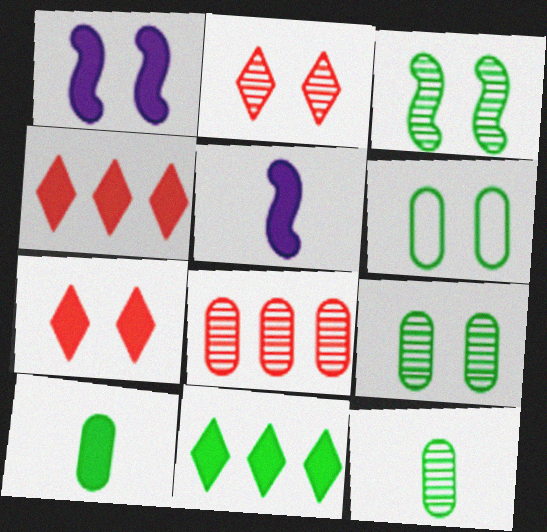[[1, 2, 6], 
[1, 4, 10]]